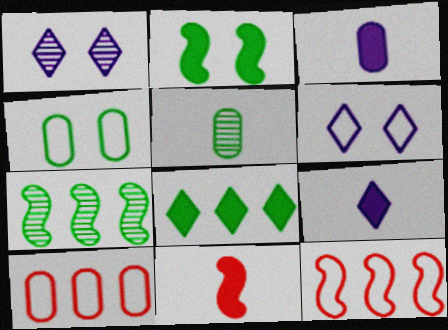[]